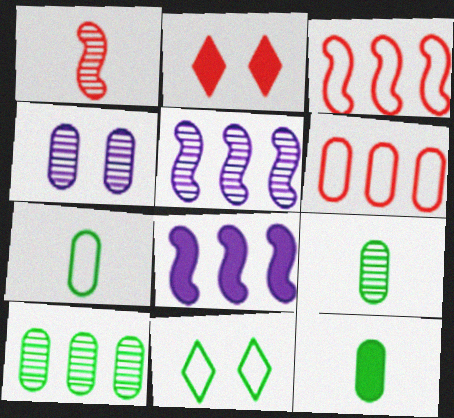[[1, 2, 6], 
[2, 5, 7], 
[2, 8, 12], 
[4, 6, 12], 
[7, 9, 12]]